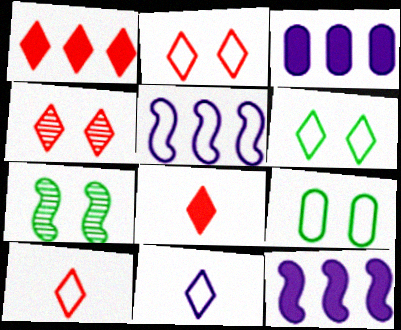[[1, 4, 10], 
[3, 7, 10], 
[5, 9, 10]]